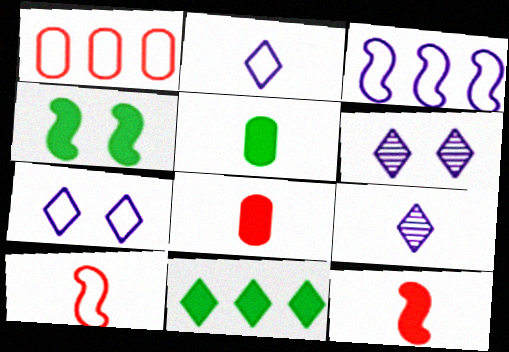[[1, 4, 9], 
[4, 5, 11], 
[5, 9, 10]]